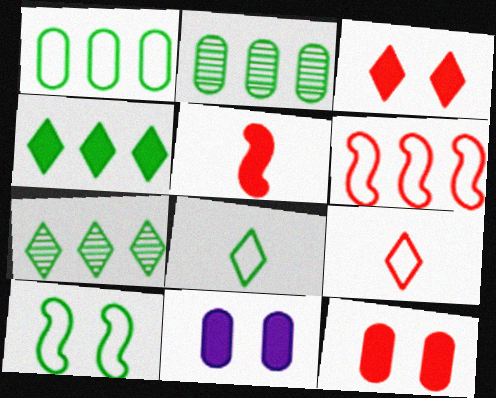[[1, 8, 10], 
[4, 5, 11]]